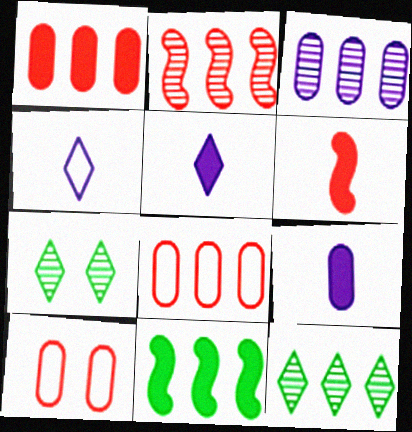[[2, 3, 12]]